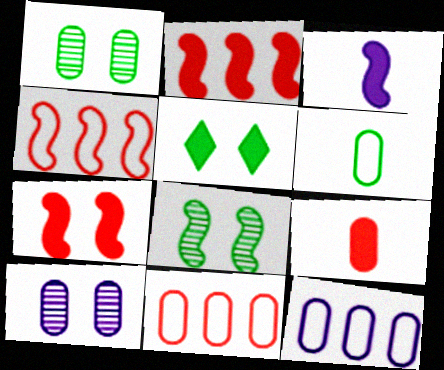[[1, 9, 12], 
[3, 4, 8]]